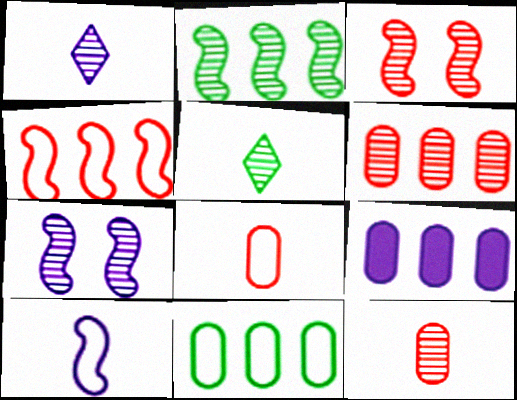[[5, 6, 7], 
[6, 9, 11]]